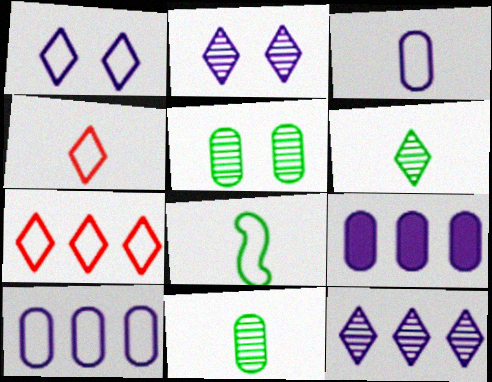[[3, 4, 8]]